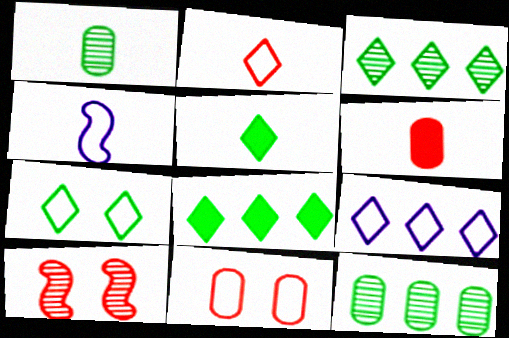[[2, 7, 9], 
[3, 5, 7]]